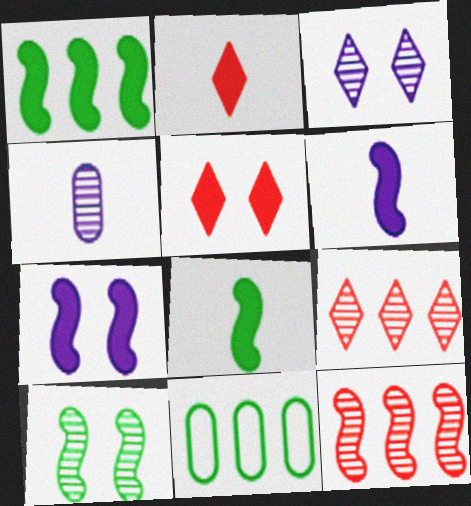[[4, 9, 10]]